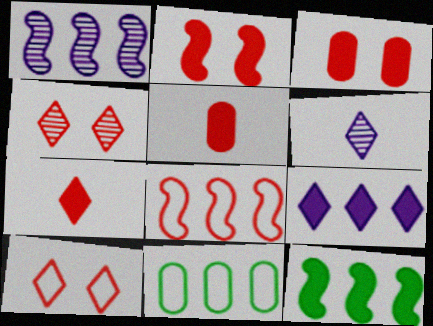[[1, 8, 12], 
[2, 6, 11], 
[4, 5, 8]]